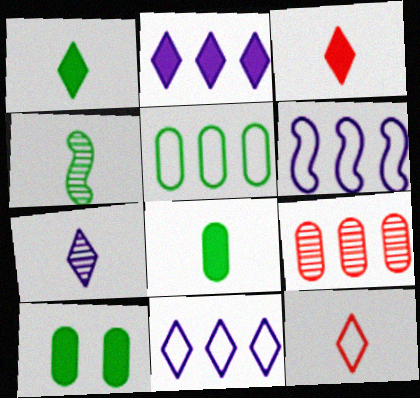[[1, 7, 12]]